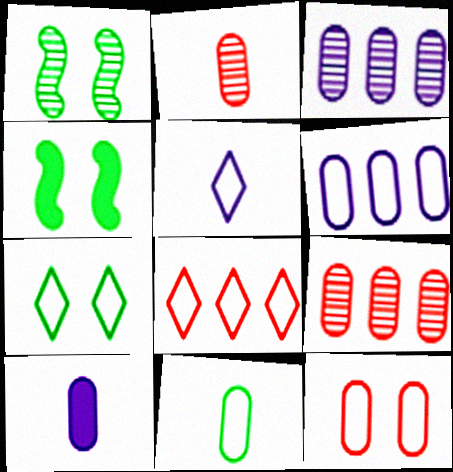[[1, 8, 10], 
[2, 10, 11], 
[4, 5, 9], 
[5, 7, 8], 
[6, 11, 12]]